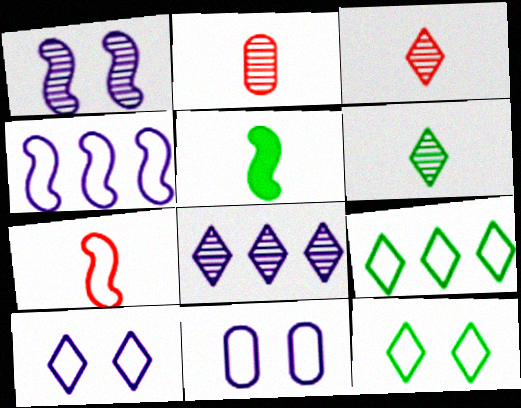[[7, 9, 11]]